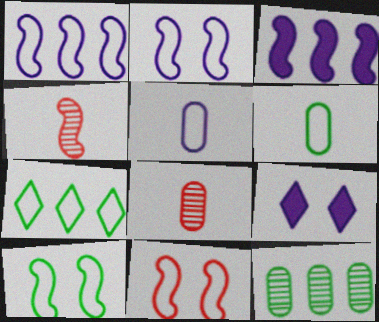[[2, 10, 11], 
[3, 4, 10], 
[5, 7, 11], 
[6, 7, 10]]